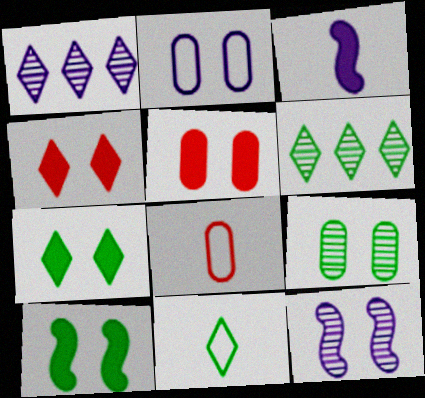[[1, 2, 3], 
[1, 4, 11], 
[1, 8, 10], 
[2, 5, 9], 
[6, 7, 11]]